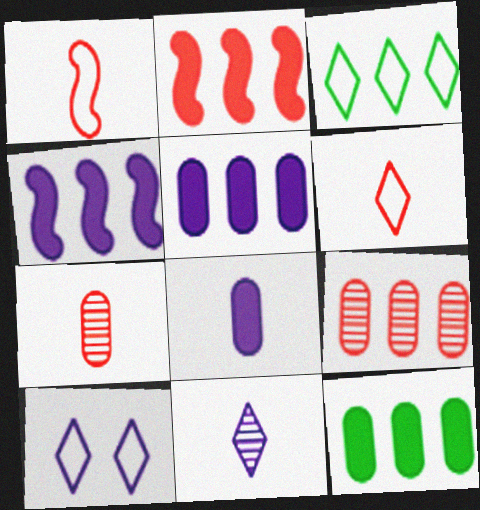[[3, 4, 9], 
[3, 6, 10]]